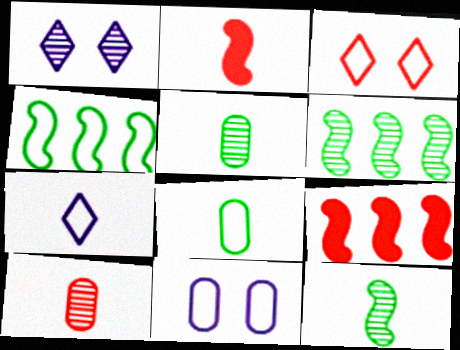[[1, 6, 10], 
[1, 8, 9], 
[2, 5, 7], 
[3, 9, 10]]